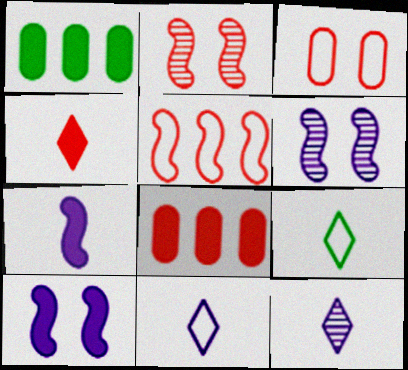[[1, 2, 11], 
[1, 4, 10], 
[4, 9, 12], 
[6, 8, 9]]